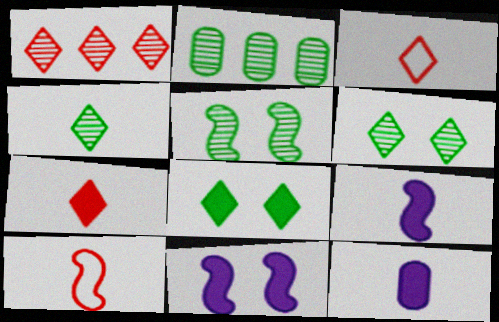[[2, 3, 11], 
[2, 4, 5], 
[4, 10, 12]]